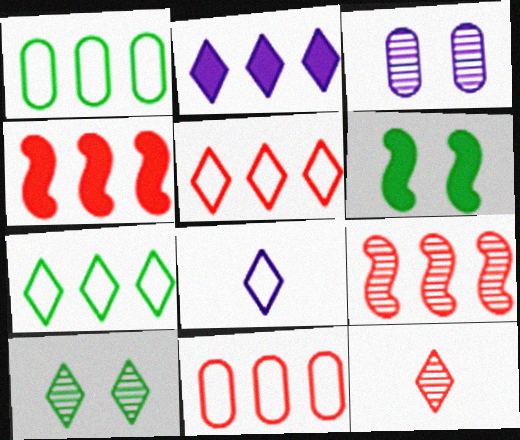[[1, 2, 9]]